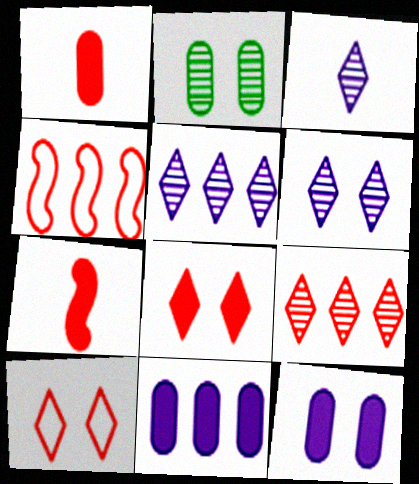[[3, 5, 6]]